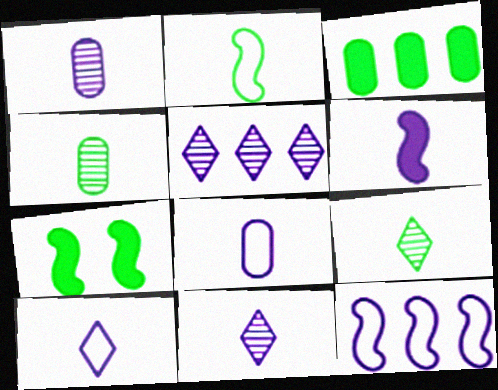[[1, 6, 10], 
[6, 8, 11]]